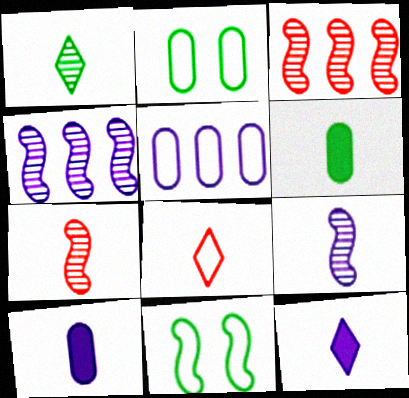[[1, 8, 12], 
[2, 3, 12], 
[5, 8, 11], 
[6, 8, 9]]